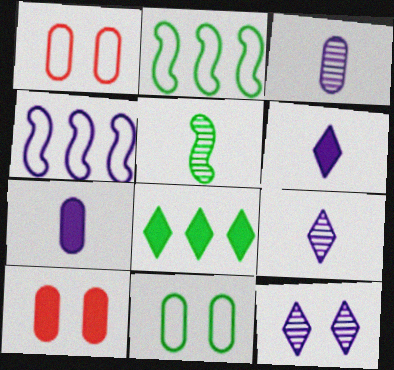[[2, 9, 10], 
[4, 7, 12], 
[5, 8, 11]]